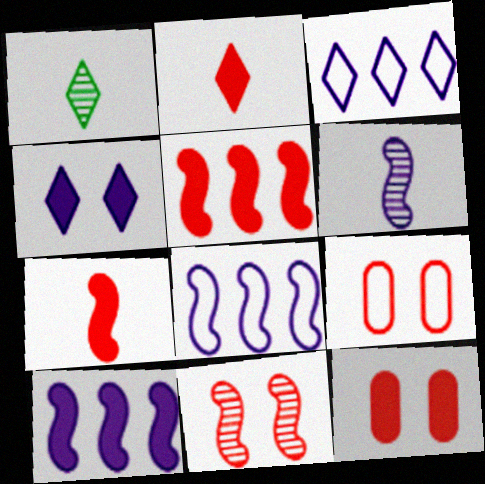[[1, 8, 12], 
[1, 9, 10], 
[2, 5, 12]]